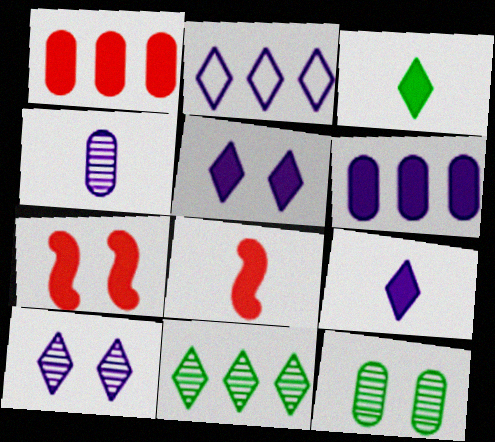[[2, 8, 12], 
[2, 9, 10], 
[3, 6, 7]]